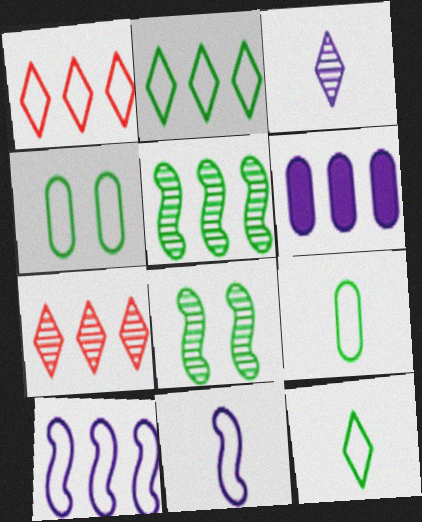[[1, 4, 11], 
[1, 5, 6]]